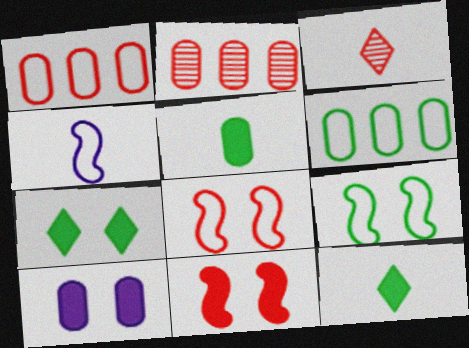[[1, 3, 11], 
[2, 4, 7], 
[3, 4, 5], 
[7, 10, 11]]